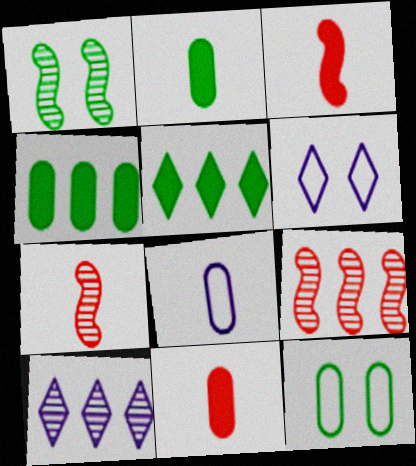[[2, 6, 9], 
[3, 10, 12], 
[4, 6, 7]]